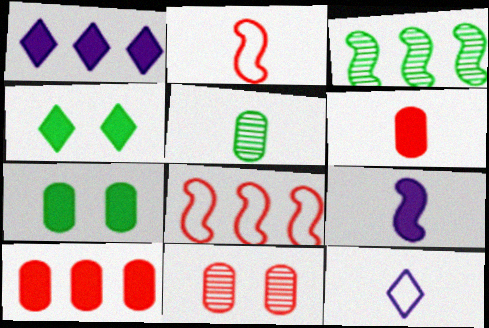[[4, 9, 10]]